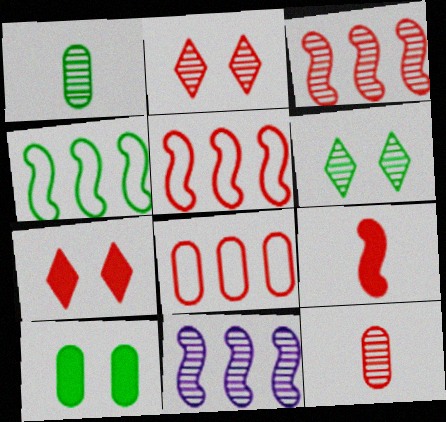[[1, 2, 11], 
[2, 3, 12], 
[2, 8, 9], 
[5, 7, 12], 
[6, 11, 12]]